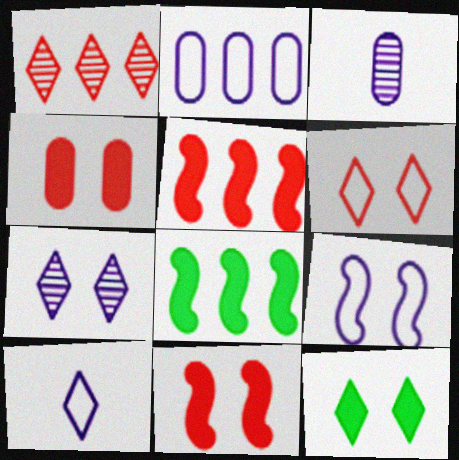[[1, 2, 8], 
[1, 10, 12], 
[2, 9, 10], 
[3, 6, 8], 
[6, 7, 12]]